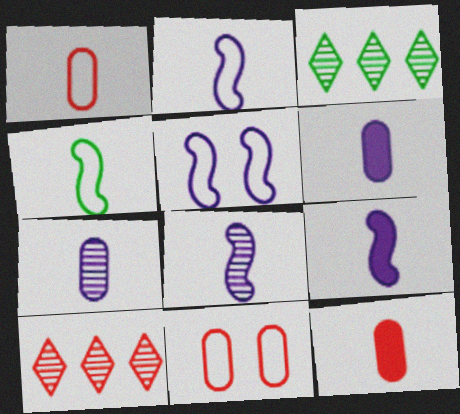[[2, 8, 9], 
[3, 5, 12], 
[3, 9, 11]]